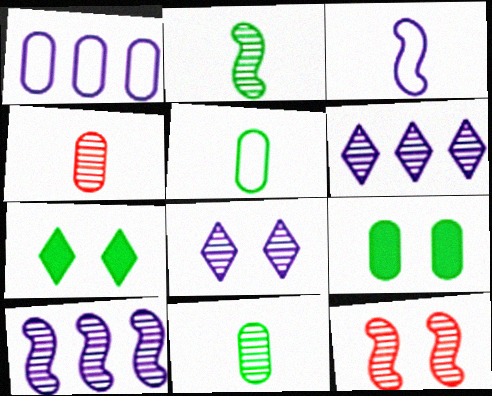[[1, 4, 9], 
[2, 10, 12], 
[6, 11, 12]]